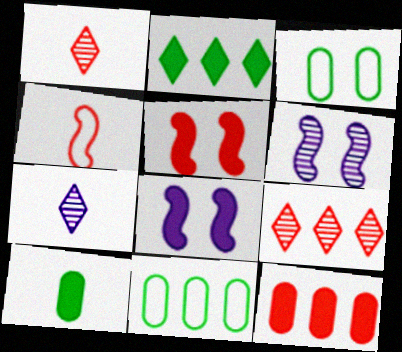[[1, 8, 11], 
[4, 7, 10], 
[5, 7, 11]]